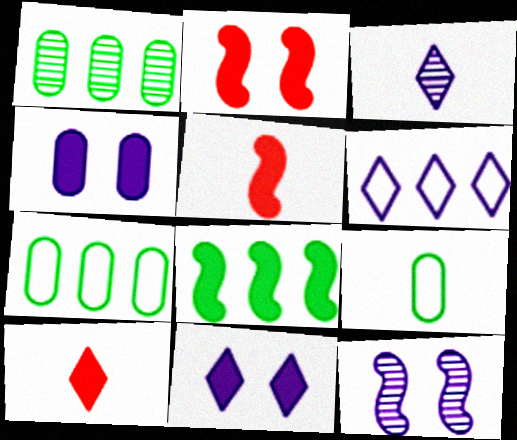[[2, 3, 7], 
[3, 5, 9], 
[3, 6, 11], 
[4, 8, 10], 
[7, 10, 12]]